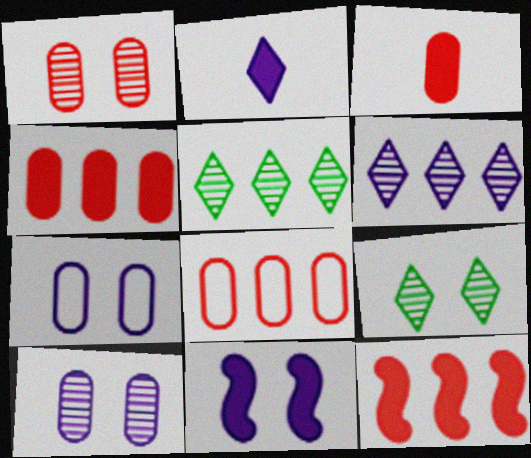[[1, 3, 8]]